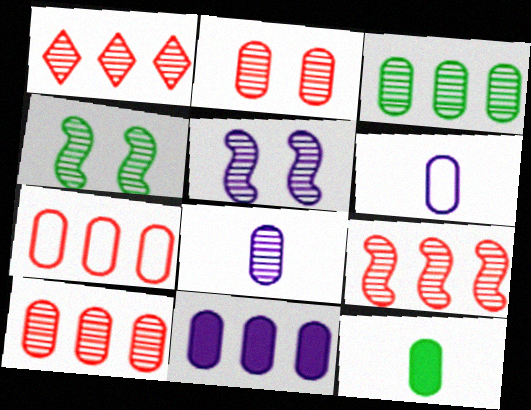[[1, 4, 8], 
[1, 9, 10], 
[2, 3, 8], 
[3, 7, 11]]